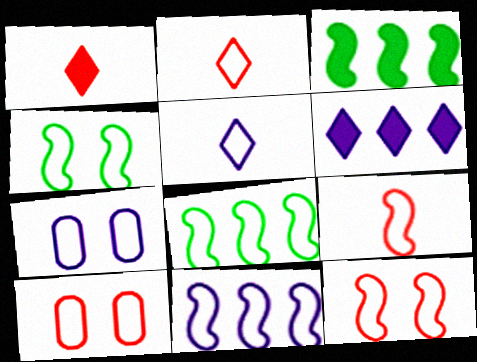[[2, 7, 8], 
[4, 9, 11], 
[5, 7, 11], 
[5, 8, 10]]